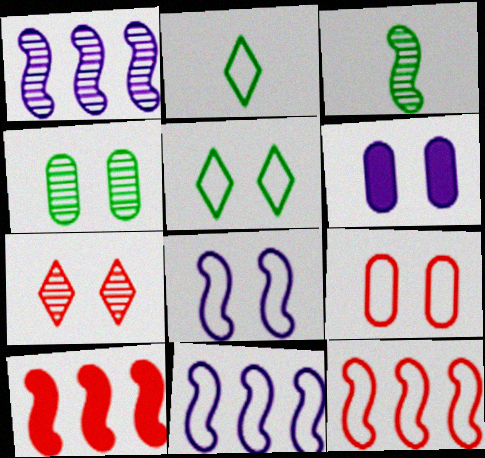[[2, 9, 11], 
[3, 8, 10], 
[4, 6, 9], 
[5, 8, 9]]